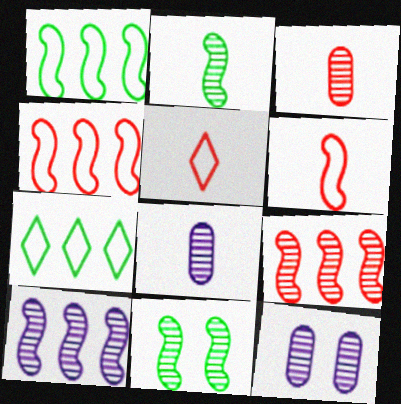[]